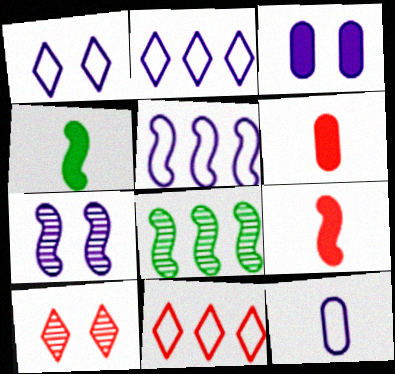[[1, 3, 7], 
[1, 5, 12], 
[1, 6, 8]]